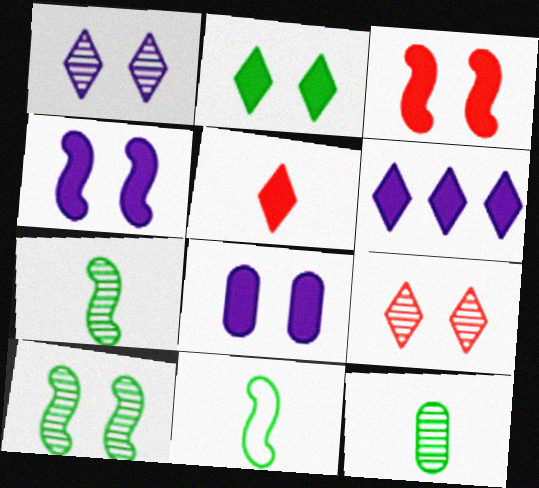[[2, 3, 8], 
[2, 5, 6]]